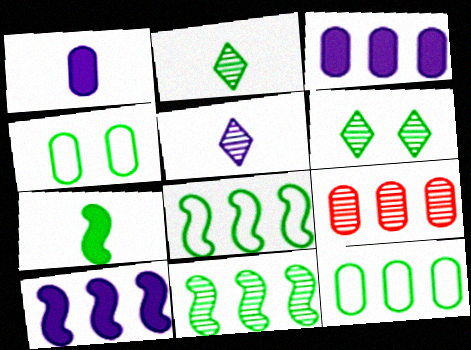[[1, 4, 9], 
[3, 9, 12], 
[6, 7, 12]]